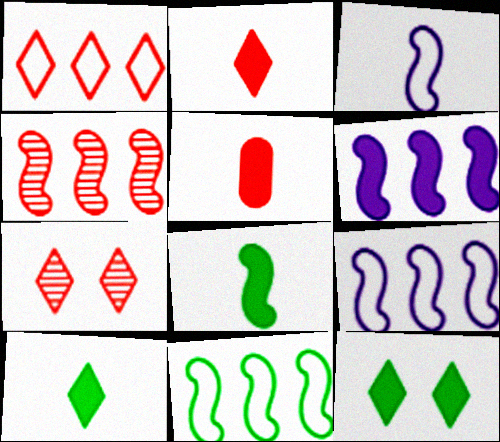[[1, 2, 7], 
[4, 6, 11], 
[5, 6, 12]]